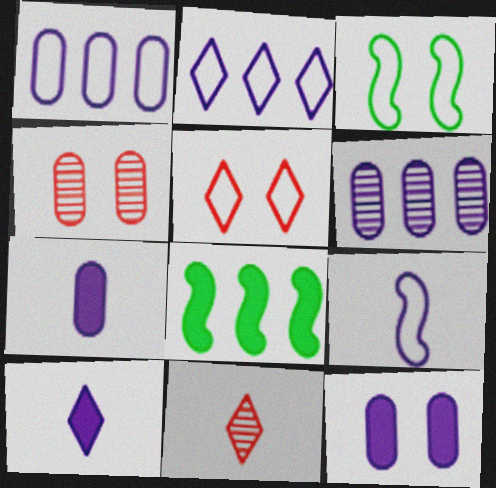[]